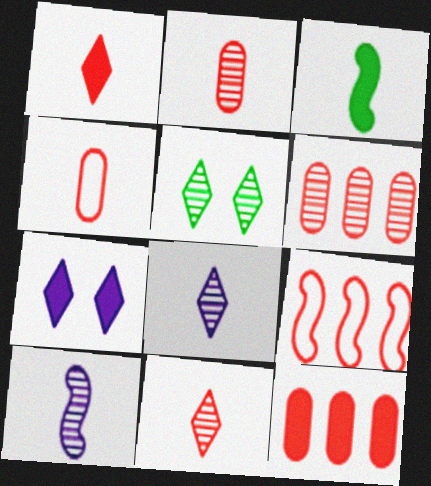[[3, 4, 8], 
[3, 7, 12], 
[5, 6, 10]]